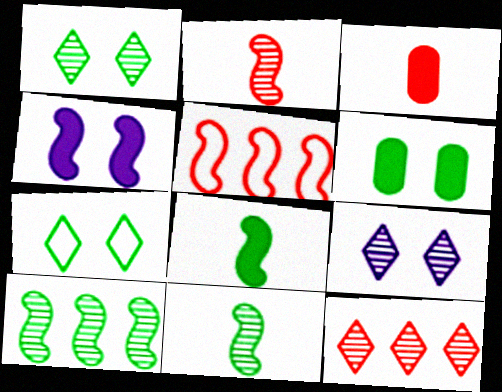[[4, 5, 11]]